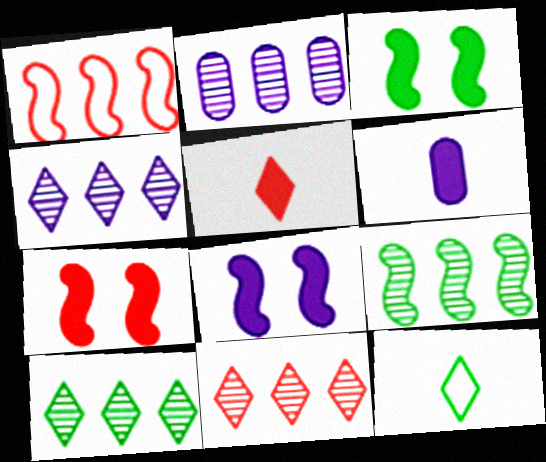[[2, 7, 12], 
[2, 9, 11], 
[3, 7, 8], 
[4, 10, 11]]